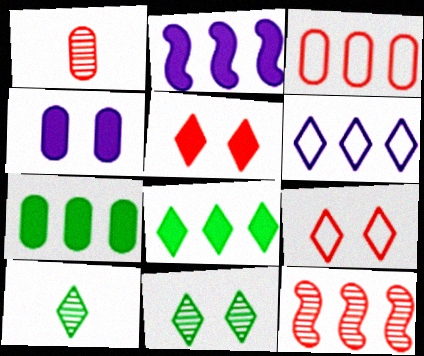[[5, 6, 10], 
[6, 7, 12]]